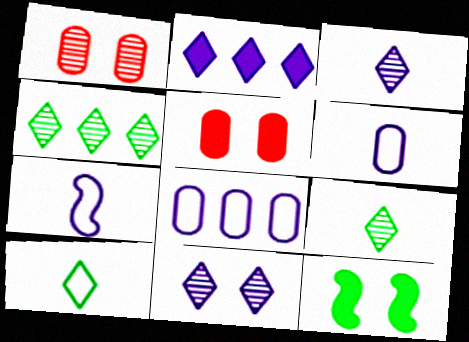[[4, 5, 7]]